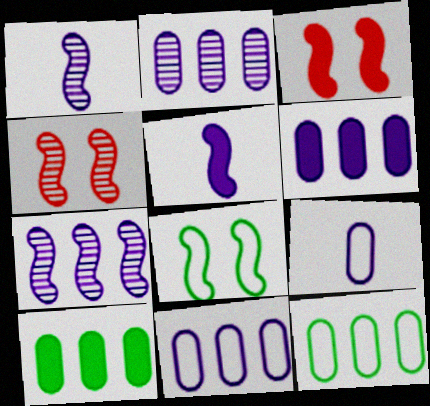[[2, 6, 11]]